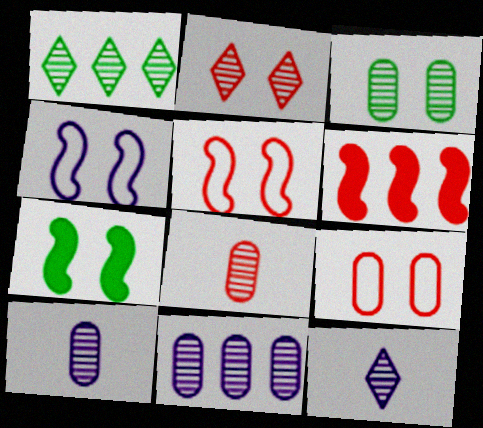[[1, 2, 12], 
[3, 8, 11]]